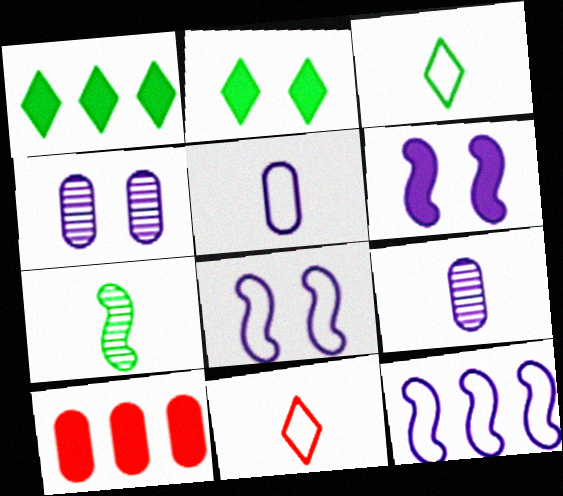[]